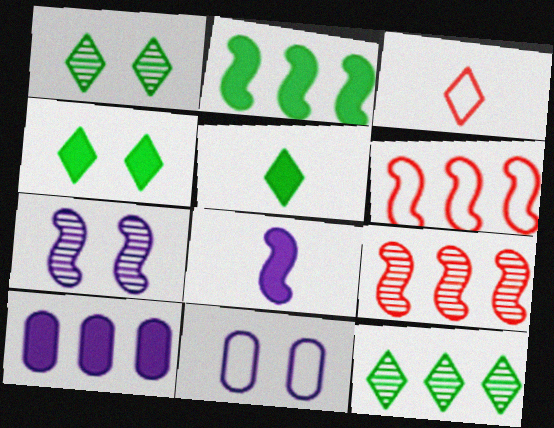[[5, 9, 11], 
[6, 10, 12]]